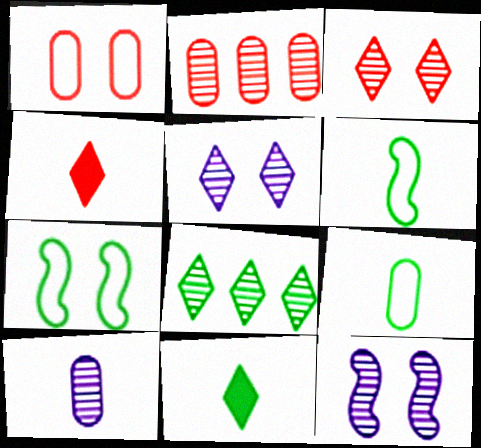[[4, 6, 10]]